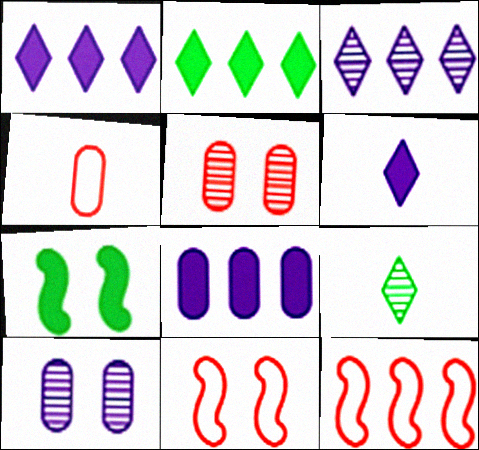[[3, 4, 7], 
[8, 9, 11]]